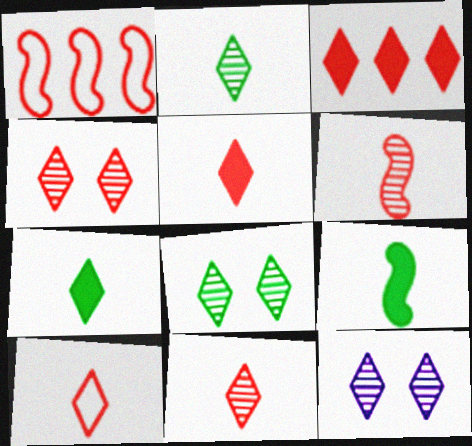[[3, 4, 10], 
[4, 8, 12], 
[5, 10, 11]]